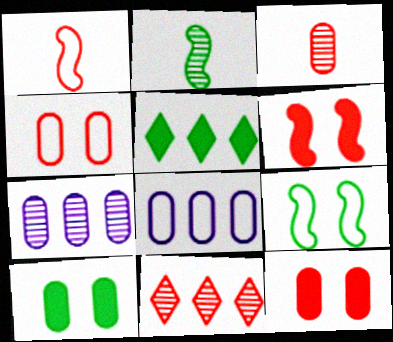[[1, 11, 12], 
[3, 8, 10]]